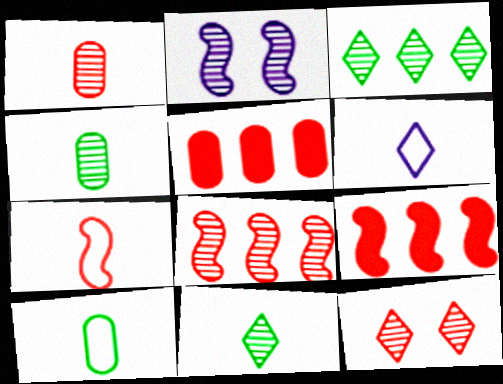[[1, 2, 3], 
[1, 8, 12], 
[5, 7, 12], 
[6, 7, 10]]